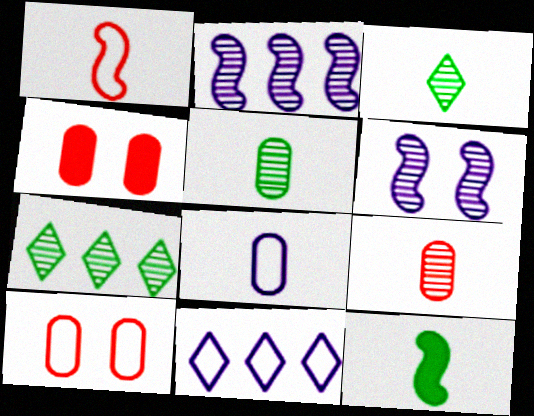[[6, 7, 9]]